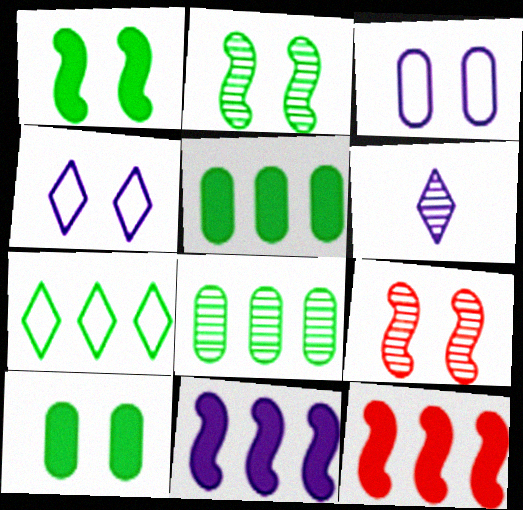[[3, 6, 11], 
[4, 9, 10], 
[6, 8, 9]]